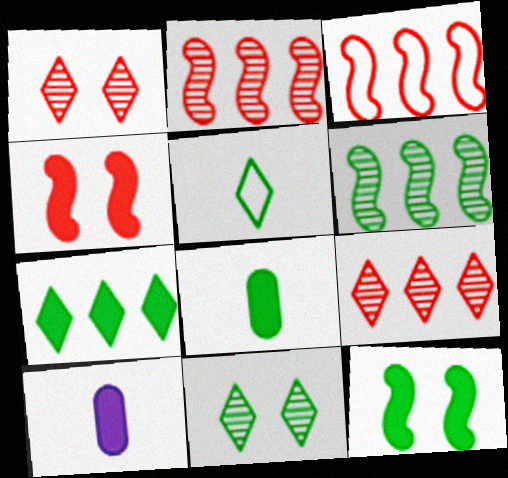[[3, 10, 11], 
[4, 7, 10], 
[5, 7, 11], 
[7, 8, 12]]